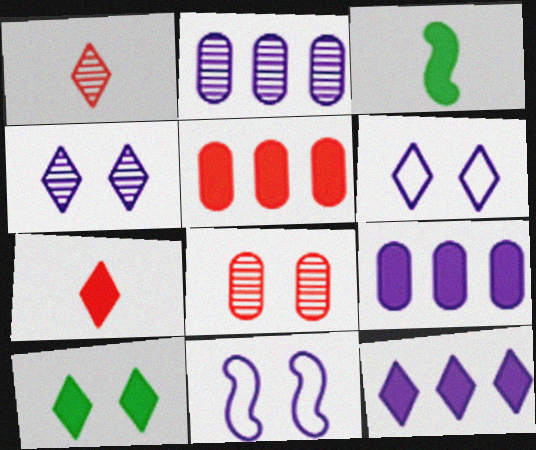[[7, 10, 12], 
[8, 10, 11]]